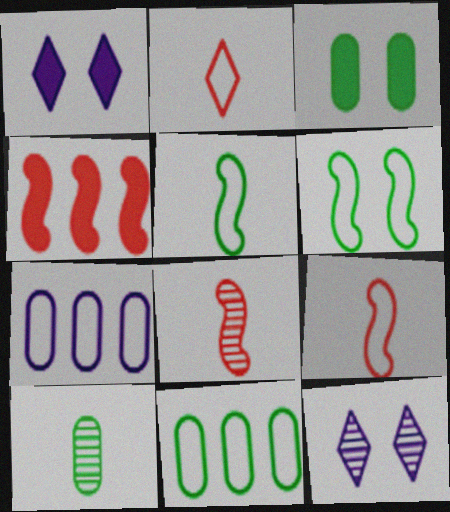[[1, 8, 11], 
[2, 6, 7], 
[3, 10, 11]]